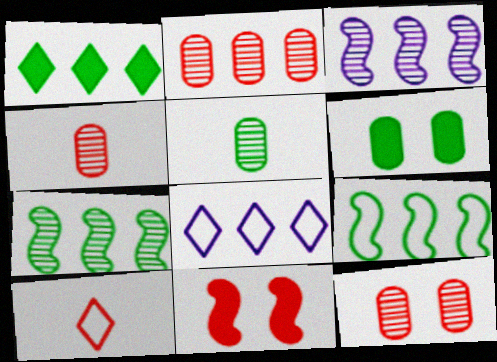[[2, 4, 12], 
[2, 10, 11], 
[3, 6, 10], 
[5, 8, 11]]